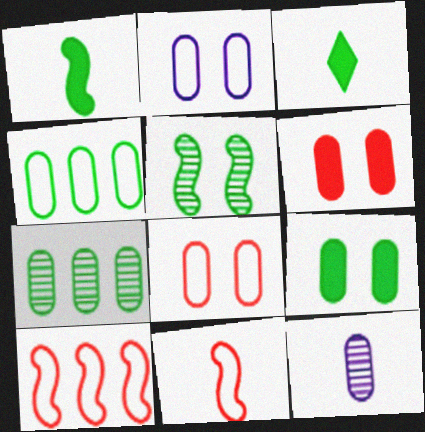[[3, 4, 5], 
[3, 11, 12], 
[4, 6, 12]]